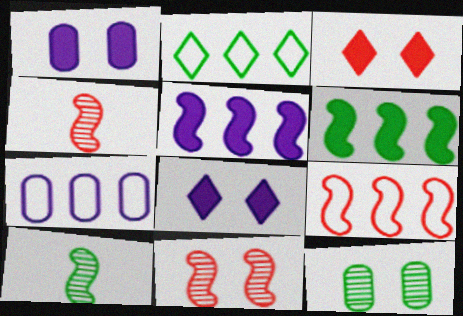[[1, 2, 4], 
[2, 7, 9], 
[3, 7, 10]]